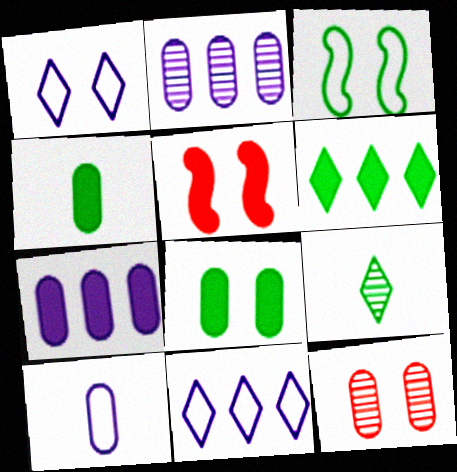[]